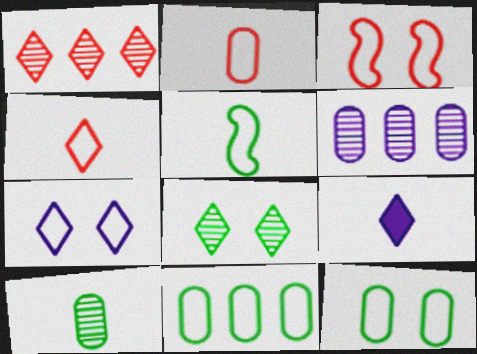[[3, 7, 12]]